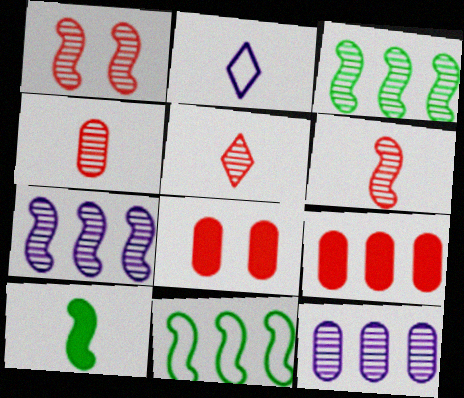[[2, 3, 8], 
[2, 4, 10], 
[4, 5, 6]]